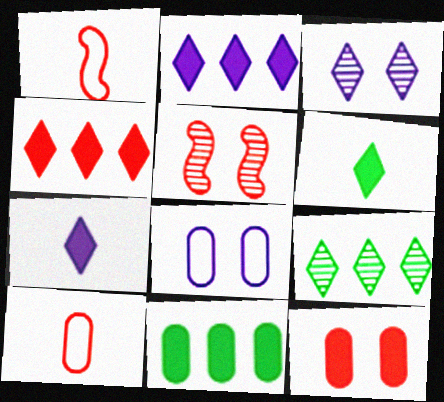[[1, 3, 11], 
[4, 5, 10]]